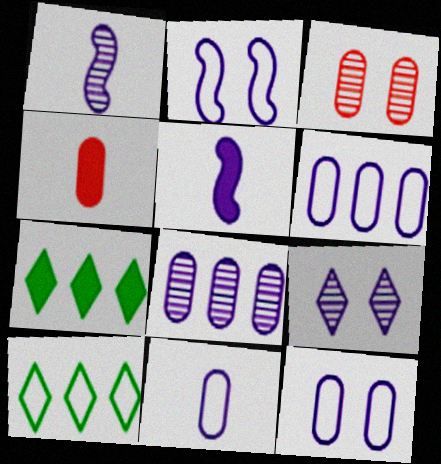[[1, 8, 9], 
[3, 5, 10], 
[5, 6, 9], 
[6, 11, 12]]